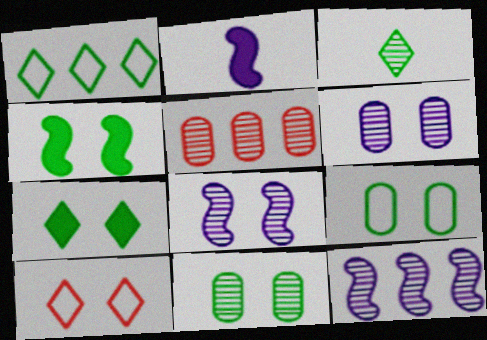[[1, 3, 7], 
[3, 5, 8], 
[4, 6, 10]]